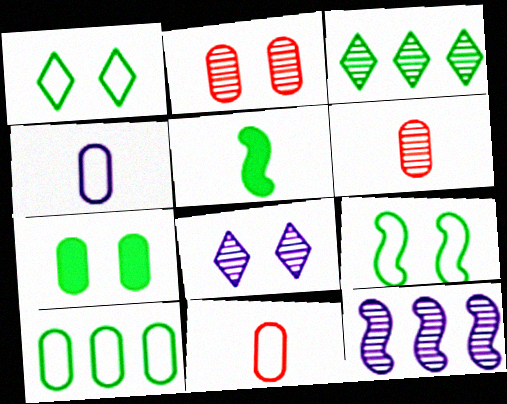[]